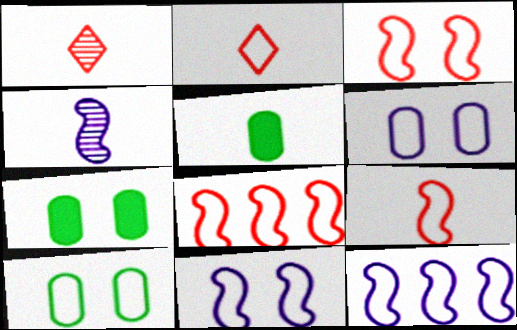[[1, 7, 12], 
[2, 4, 5], 
[2, 10, 12], 
[3, 8, 9]]